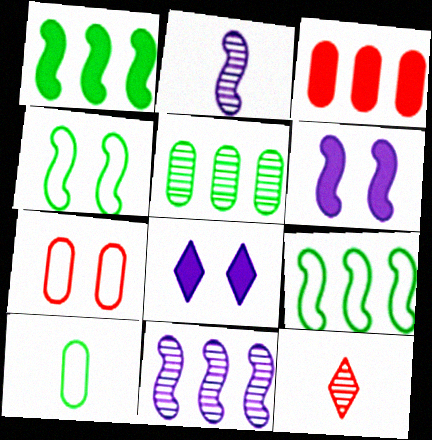[]